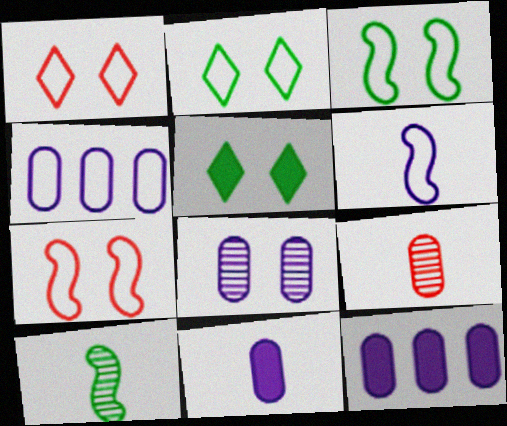[[1, 10, 12], 
[4, 8, 11], 
[5, 7, 8]]